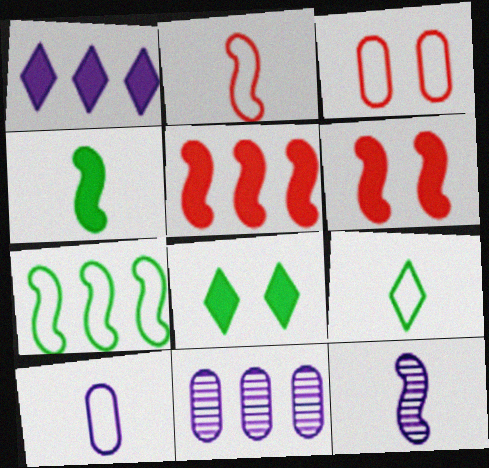[[2, 4, 12], 
[2, 8, 11], 
[2, 9, 10], 
[6, 7, 12], 
[6, 9, 11]]